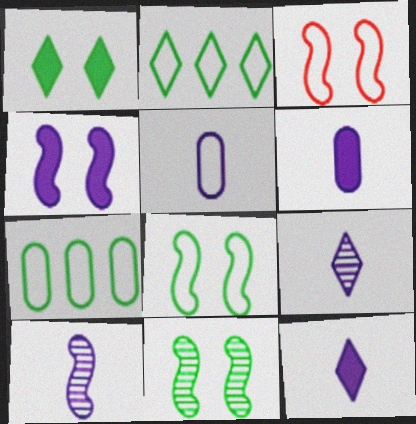[[2, 3, 5], 
[3, 4, 11], 
[5, 10, 12]]